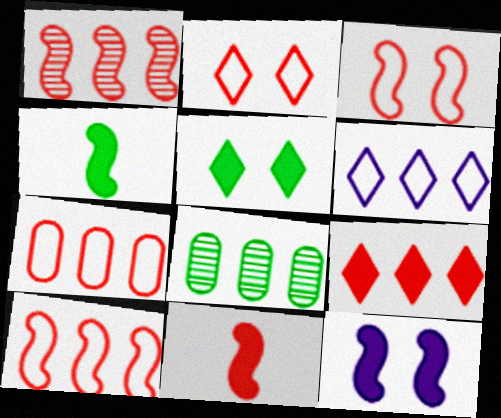[[1, 3, 11], 
[1, 7, 9]]